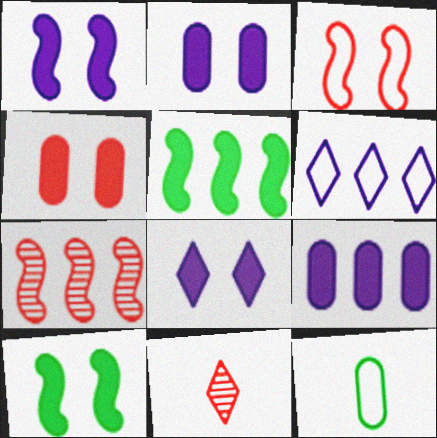[[1, 2, 8], 
[3, 6, 12], 
[4, 8, 10], 
[7, 8, 12]]